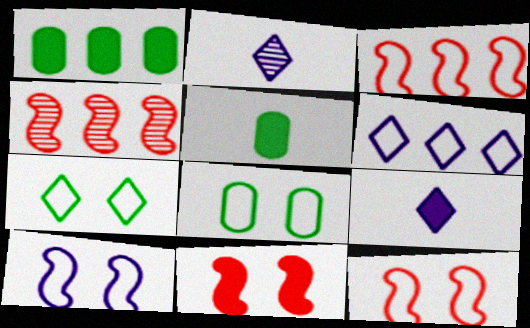[[1, 2, 12], 
[1, 4, 6], 
[1, 9, 11], 
[4, 8, 9]]